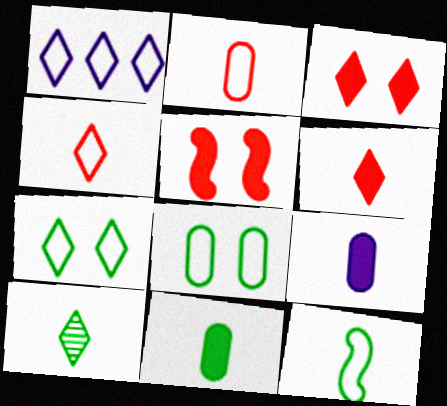[[1, 3, 10], 
[1, 4, 7], 
[10, 11, 12]]